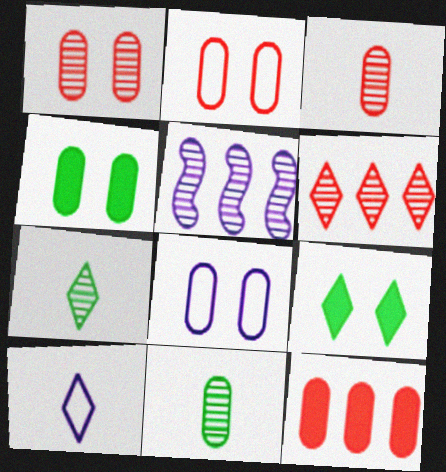[[1, 4, 8], 
[1, 5, 7], 
[2, 3, 12], 
[6, 9, 10], 
[8, 11, 12]]